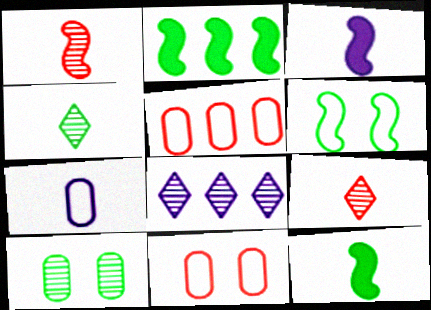[[1, 8, 10], 
[2, 5, 8], 
[7, 9, 12], 
[8, 11, 12]]